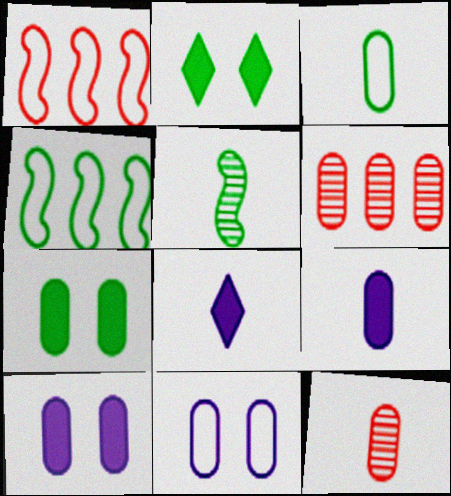[[3, 6, 10], 
[3, 9, 12]]